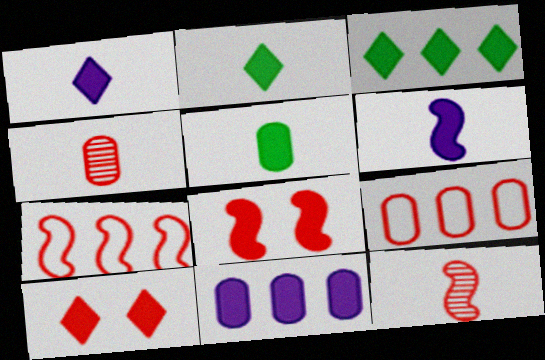[[1, 3, 10], 
[2, 8, 11], 
[4, 7, 10], 
[7, 8, 12], 
[9, 10, 12]]